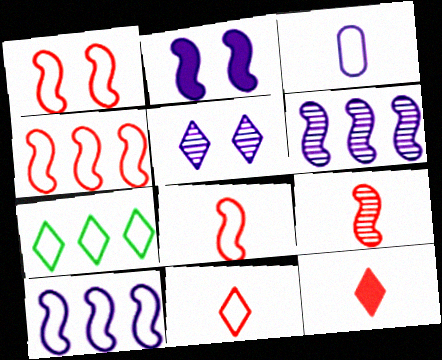[[1, 3, 7], 
[1, 4, 8], 
[5, 7, 12]]